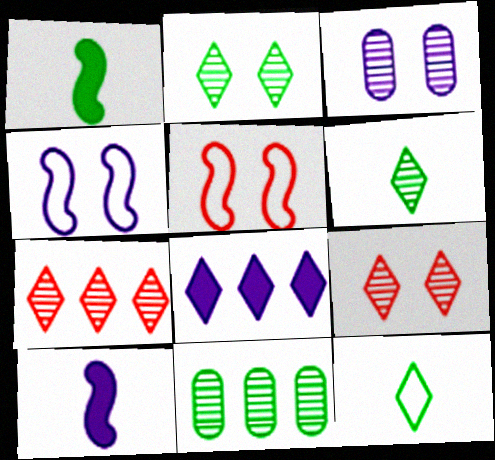[[8, 9, 12]]